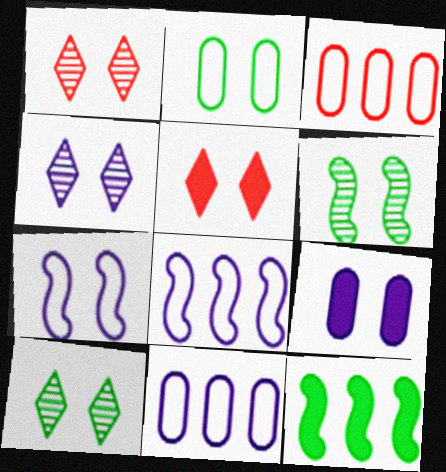[[1, 4, 10], 
[4, 7, 9]]